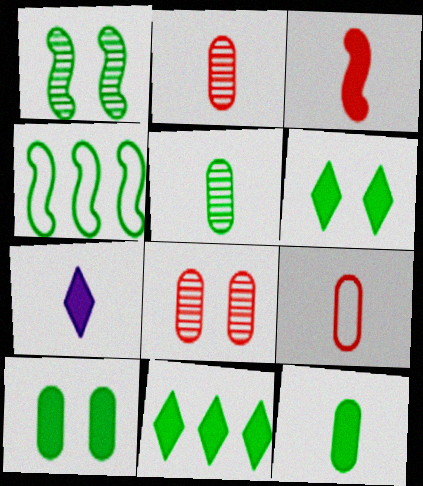[[3, 7, 12], 
[4, 5, 6], 
[4, 7, 8]]